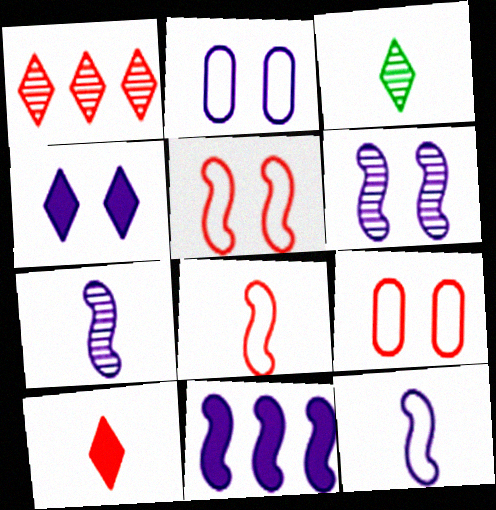[[2, 4, 6], 
[3, 9, 11], 
[6, 11, 12]]